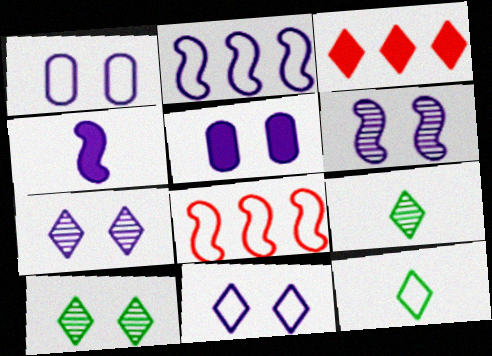[[1, 8, 12], 
[2, 4, 6], 
[3, 7, 12], 
[3, 9, 11], 
[5, 6, 11], 
[5, 8, 9]]